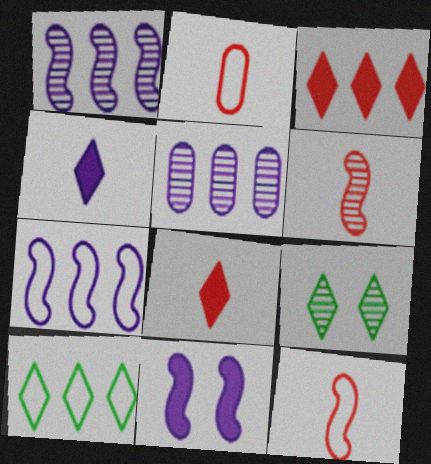[[2, 6, 8], 
[5, 6, 9]]